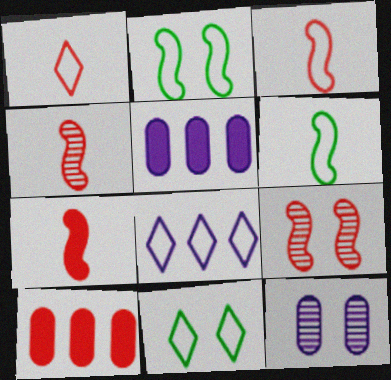[[1, 8, 11], 
[1, 9, 10], 
[3, 4, 7], 
[4, 5, 11]]